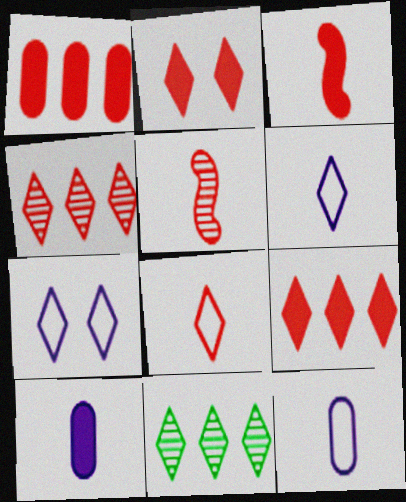[[1, 2, 3], 
[2, 4, 8], 
[2, 6, 11]]